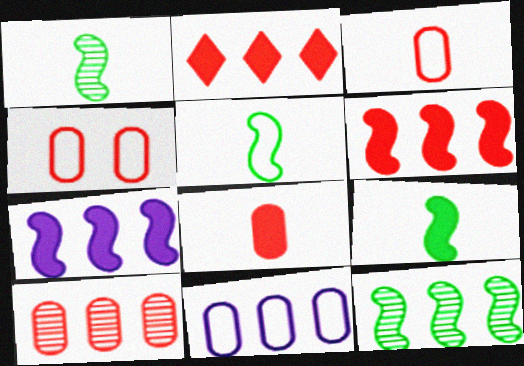[[1, 5, 9], 
[2, 11, 12], 
[4, 8, 10]]